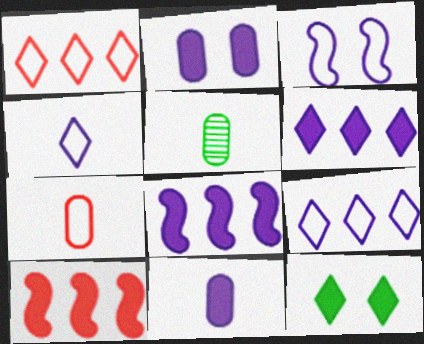[[5, 7, 11], 
[10, 11, 12]]